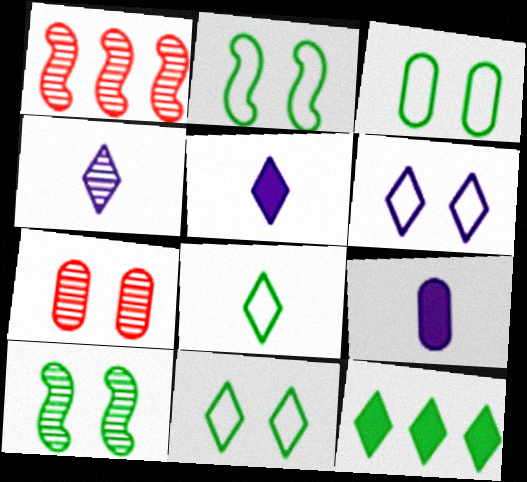[[1, 3, 5], 
[1, 9, 11], 
[2, 3, 11]]